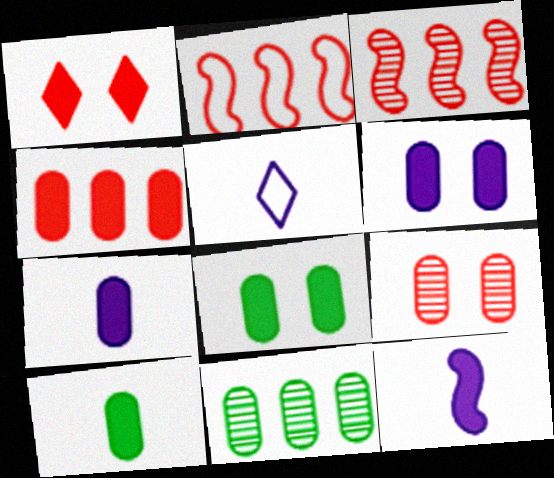[[3, 5, 8], 
[4, 6, 10], 
[4, 7, 8]]